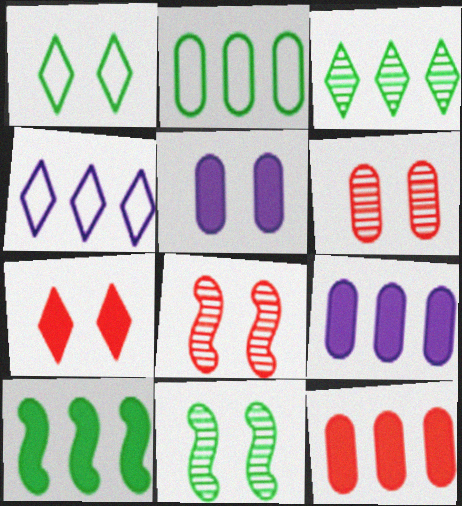[[1, 5, 8], 
[2, 3, 10]]